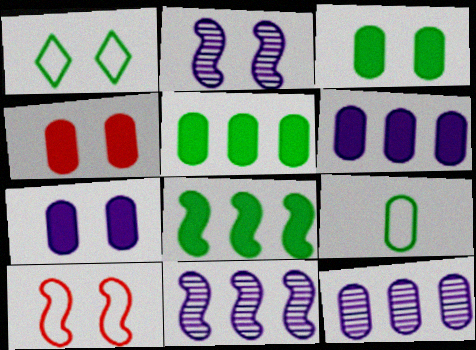[[1, 2, 4], 
[3, 4, 7], 
[4, 9, 12]]